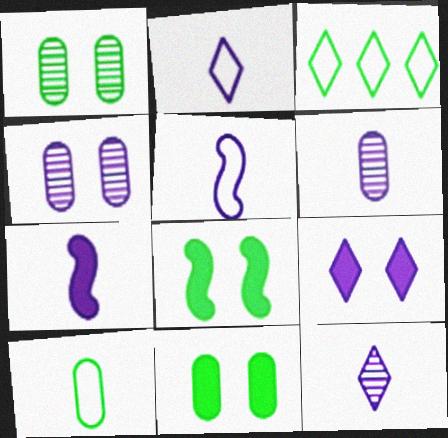[[2, 6, 7]]